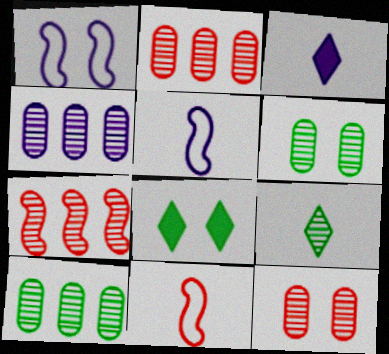[[1, 3, 4], 
[1, 8, 12], 
[2, 4, 10], 
[2, 5, 8], 
[4, 8, 11]]